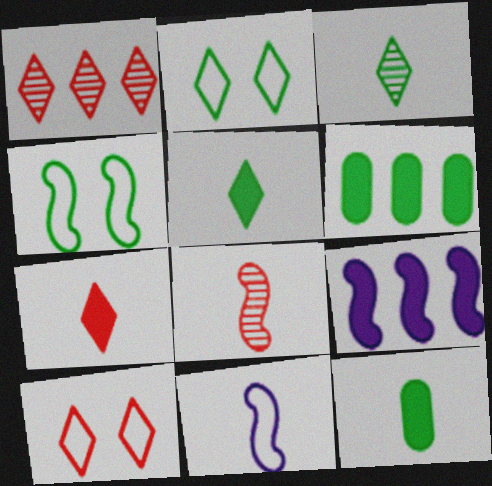[[1, 7, 10], 
[3, 4, 6], 
[4, 8, 9]]